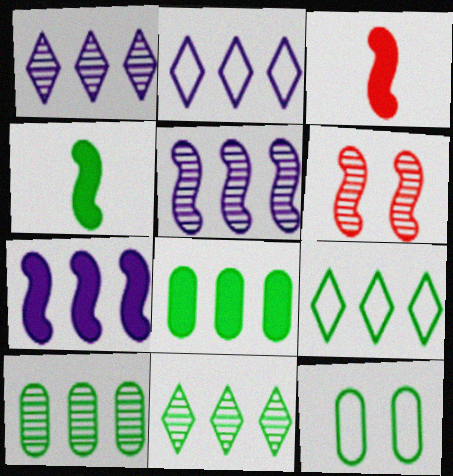[[1, 3, 12], 
[4, 11, 12]]